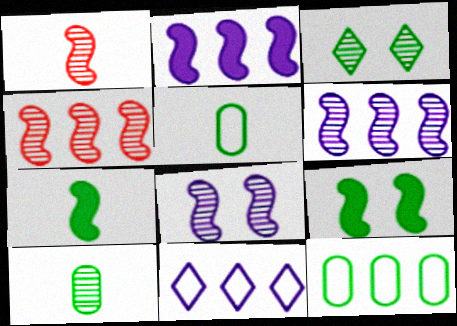[[3, 7, 12]]